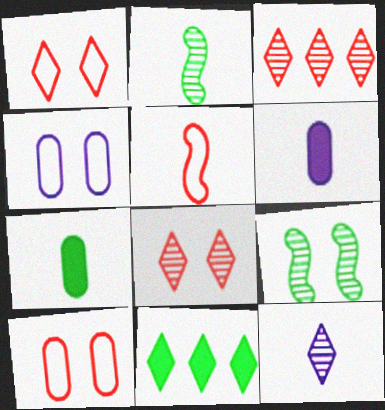[[1, 11, 12], 
[5, 7, 12]]